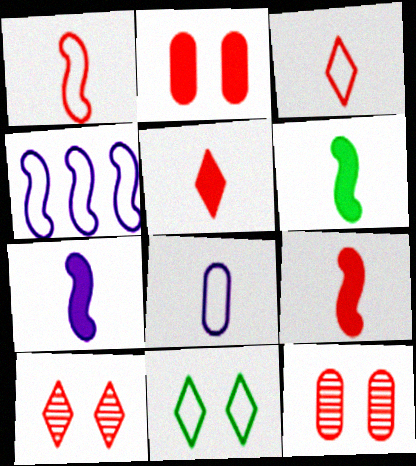[[6, 7, 9]]